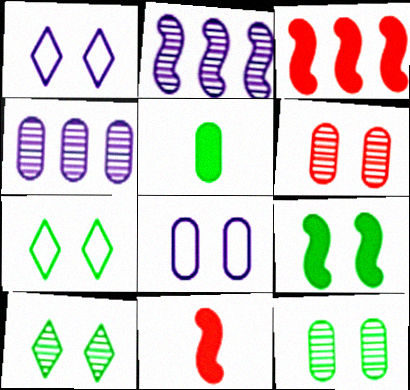[[1, 6, 9], 
[4, 7, 11], 
[7, 9, 12]]